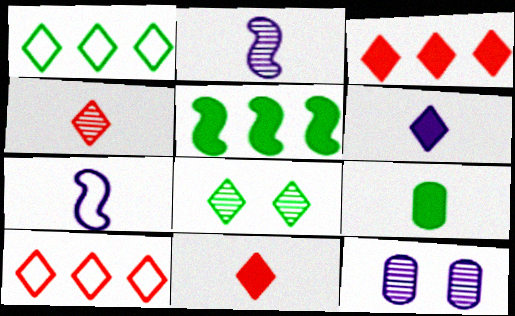[[4, 7, 9], 
[6, 8, 10]]